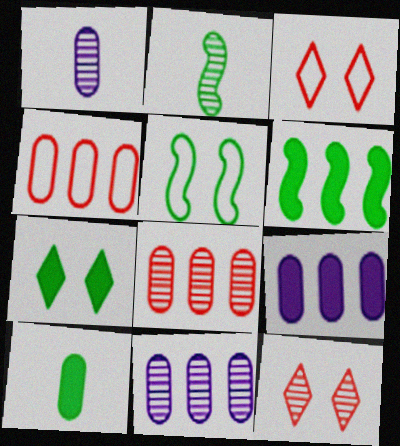[[1, 3, 6], 
[2, 3, 9], 
[2, 5, 6], 
[2, 11, 12], 
[6, 7, 10]]